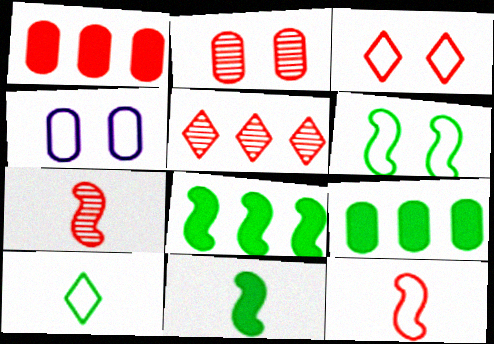[[1, 3, 7], 
[2, 5, 7], 
[3, 4, 6], 
[4, 5, 11]]